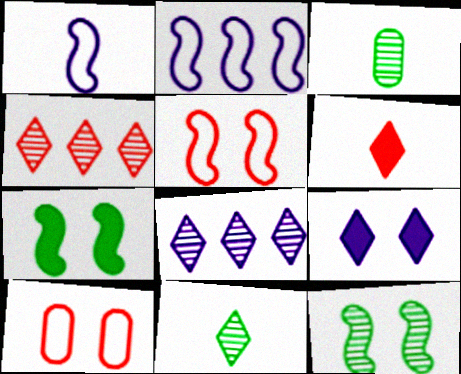[[1, 3, 6], 
[9, 10, 12]]